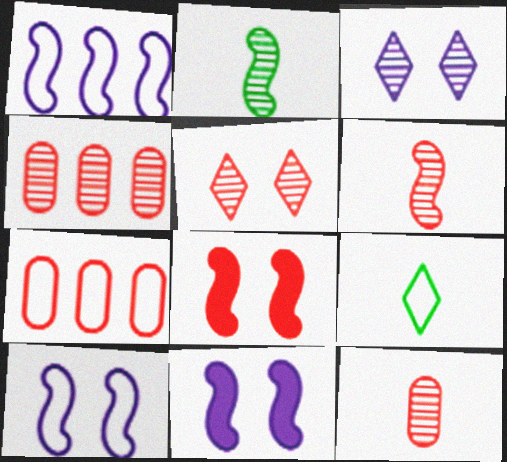[[1, 2, 8], 
[2, 3, 4], 
[4, 5, 6], 
[4, 9, 11], 
[7, 9, 10]]